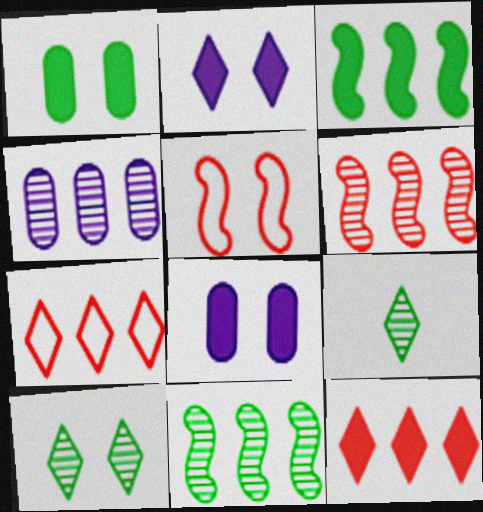[[2, 7, 9], 
[3, 4, 7], 
[5, 8, 10]]